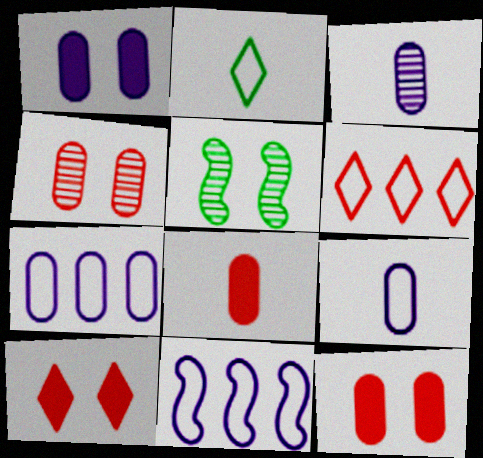[[1, 3, 7]]